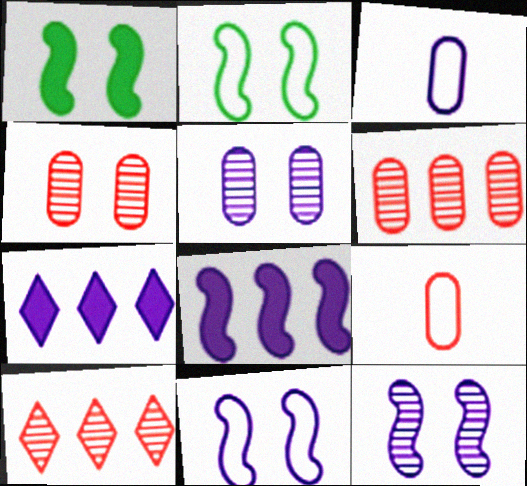[[1, 3, 10], 
[3, 7, 12]]